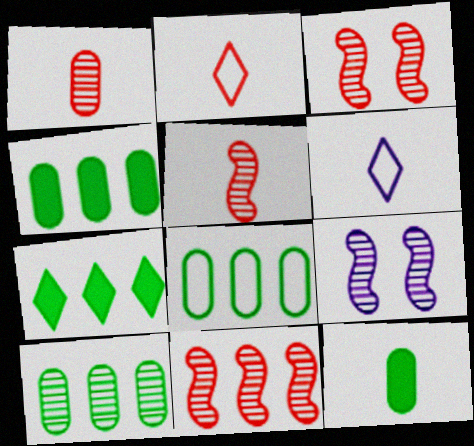[[2, 4, 9], 
[3, 4, 6], 
[3, 5, 11], 
[4, 8, 10], 
[5, 6, 12]]